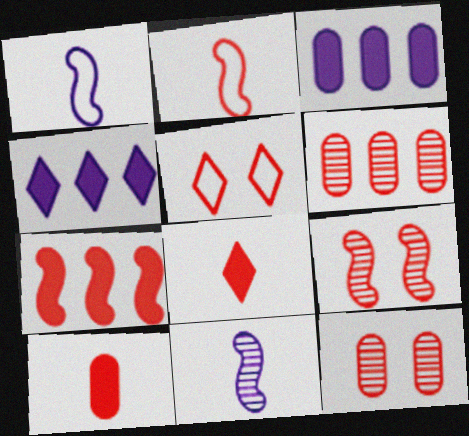[[2, 7, 9]]